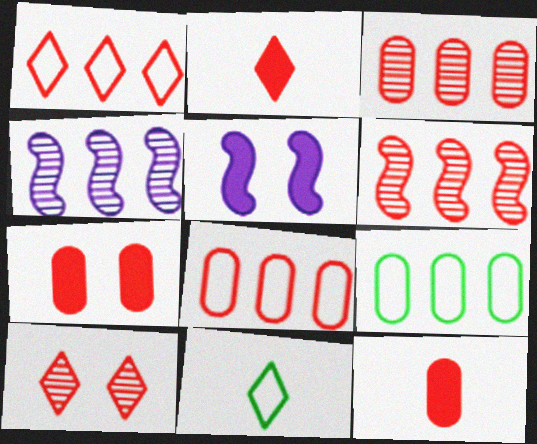[[1, 2, 10], 
[3, 5, 11], 
[4, 7, 11]]